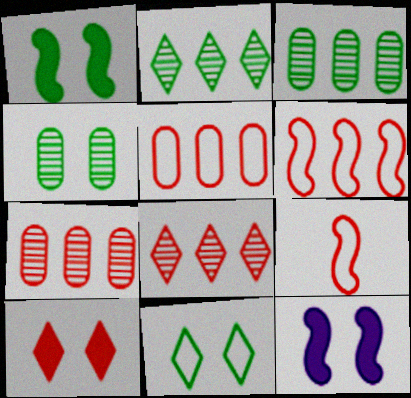[[1, 4, 11], 
[7, 9, 10]]